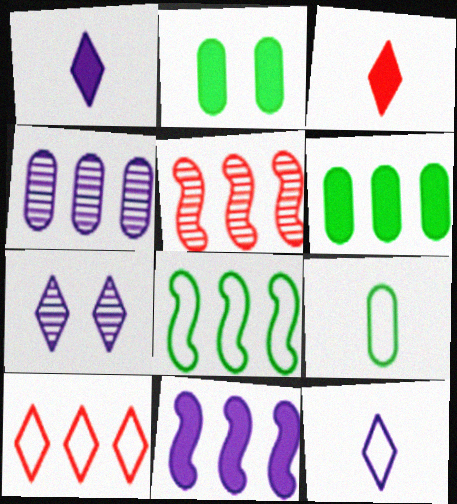[[2, 3, 11], 
[2, 5, 12], 
[5, 8, 11]]